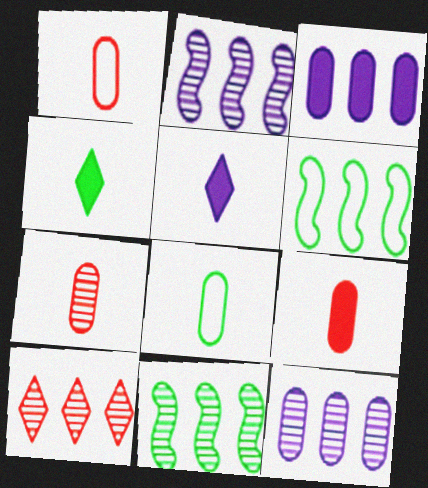[[1, 7, 9], 
[3, 6, 10], 
[10, 11, 12]]